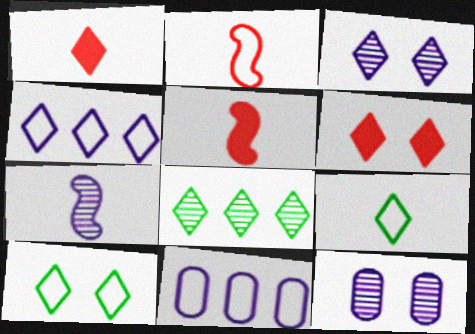[[2, 10, 11], 
[3, 6, 10]]